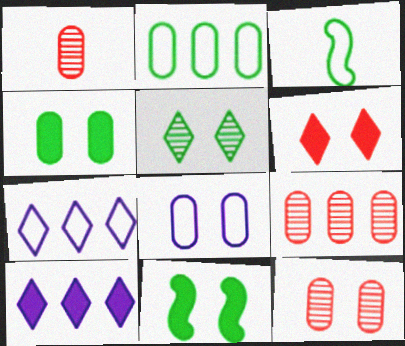[[1, 7, 11], 
[1, 9, 12], 
[3, 10, 12], 
[4, 8, 12]]